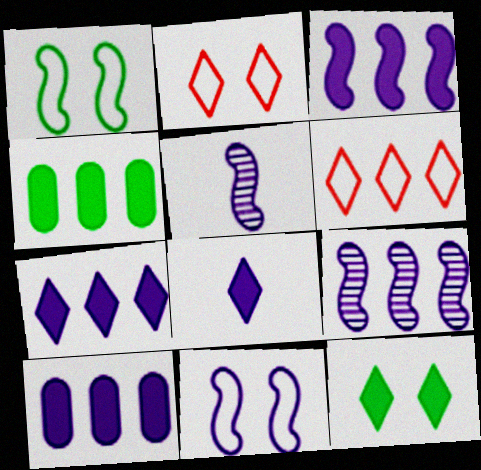[[2, 4, 5], 
[3, 5, 11], 
[3, 7, 10], 
[4, 6, 9]]